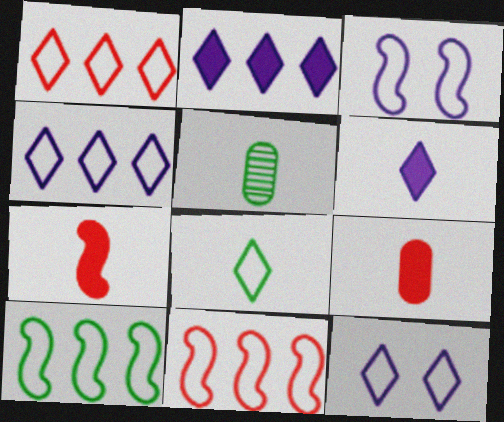[[1, 8, 12]]